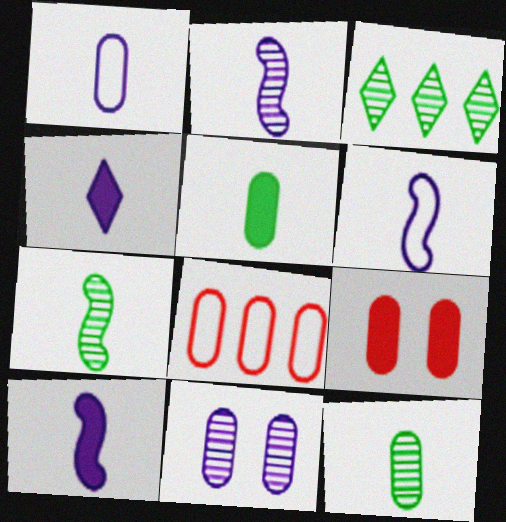[[1, 2, 4], 
[2, 6, 10], 
[3, 6, 9], 
[5, 8, 11]]